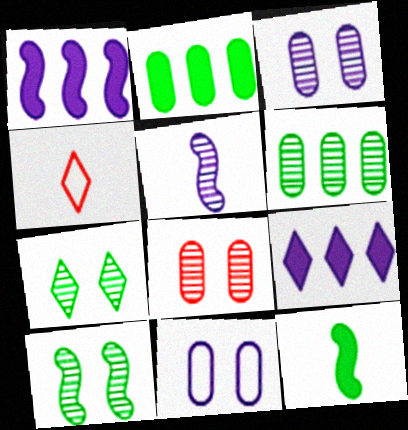[[4, 7, 9], 
[5, 9, 11]]